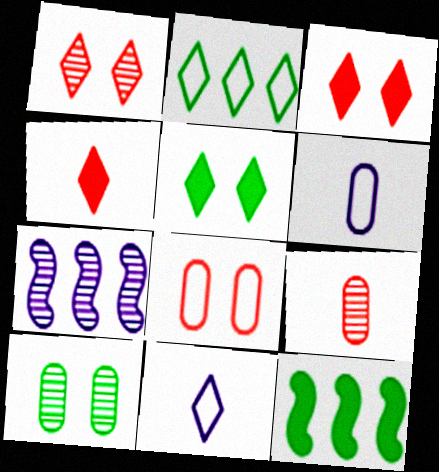[[1, 6, 12]]